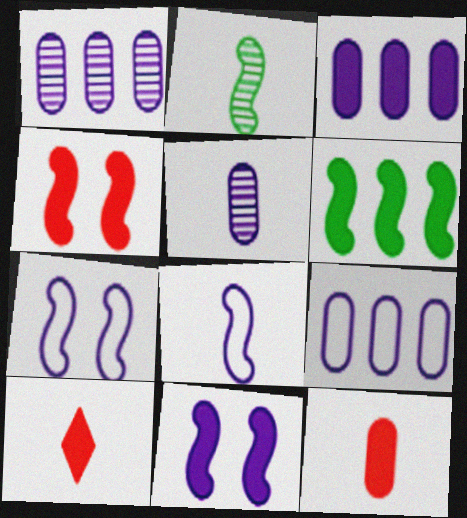[[1, 3, 9]]